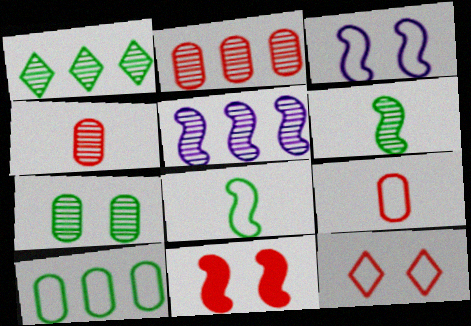[[1, 2, 5], 
[1, 6, 7], 
[5, 8, 11]]